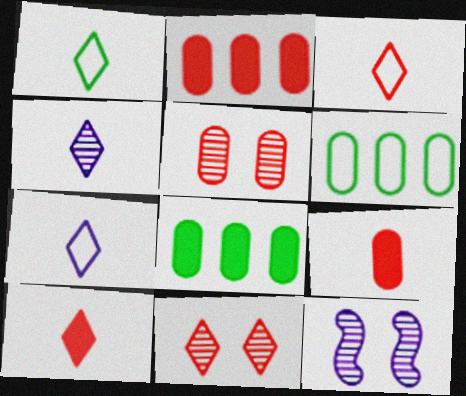[[1, 2, 12], 
[1, 3, 7], 
[1, 4, 10], 
[3, 8, 12], 
[6, 10, 12]]